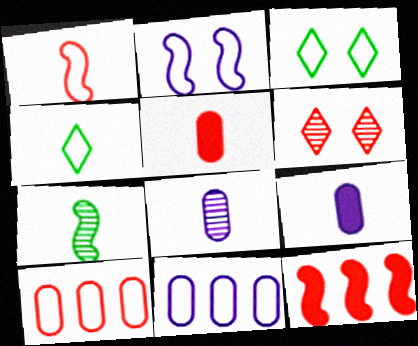[[1, 3, 11], 
[2, 4, 10], 
[2, 7, 12], 
[3, 8, 12]]